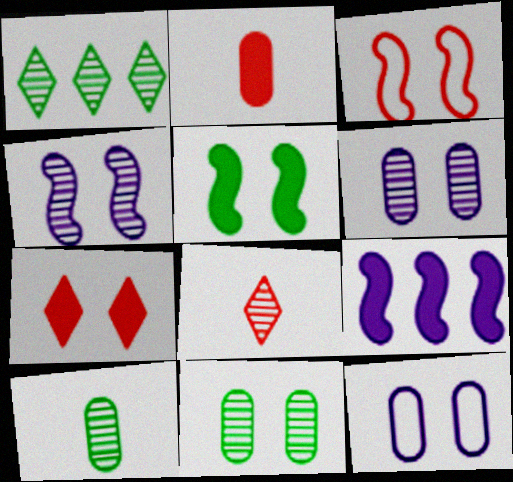[[3, 4, 5]]